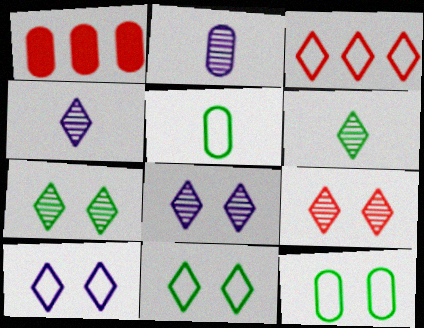[[1, 2, 12], 
[7, 8, 9]]